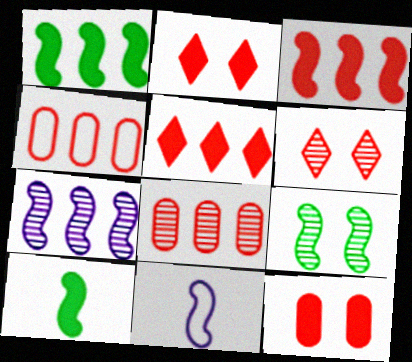[[3, 9, 11]]